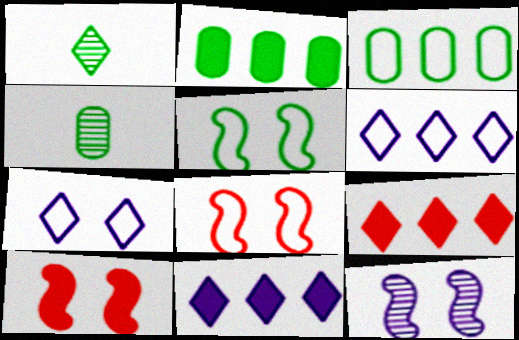[[1, 2, 5], 
[1, 7, 9], 
[4, 6, 10], 
[4, 8, 11], 
[5, 10, 12]]